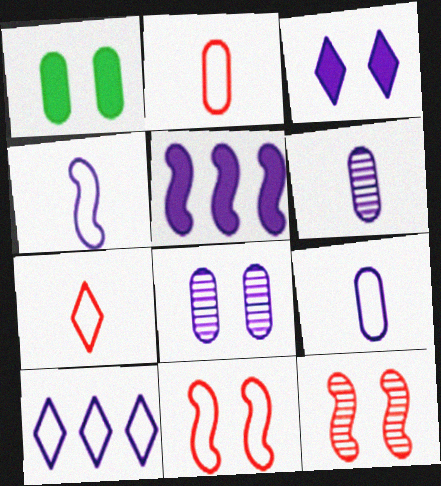[]